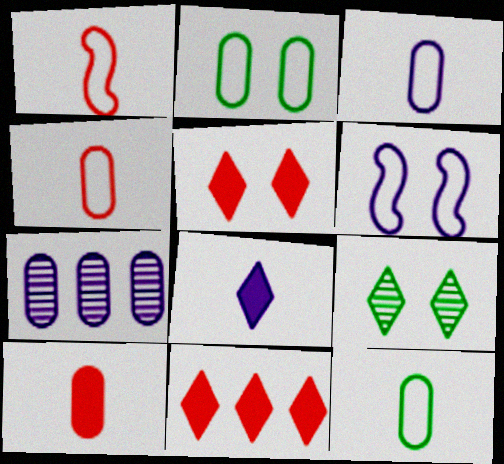[[2, 7, 10], 
[3, 4, 12], 
[6, 7, 8]]